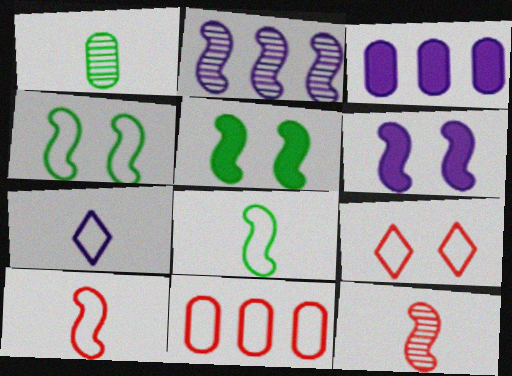[[2, 5, 10], 
[4, 7, 11], 
[9, 10, 11]]